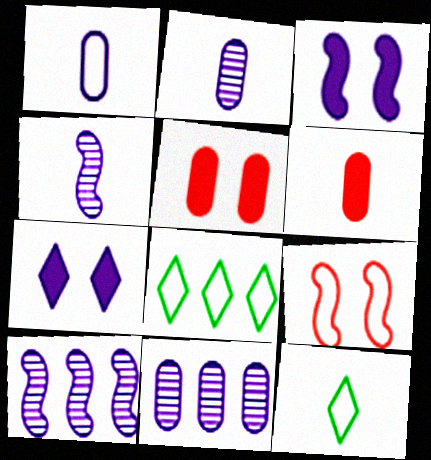[[1, 7, 10], 
[1, 8, 9], 
[4, 5, 8], 
[4, 6, 12], 
[5, 10, 12]]